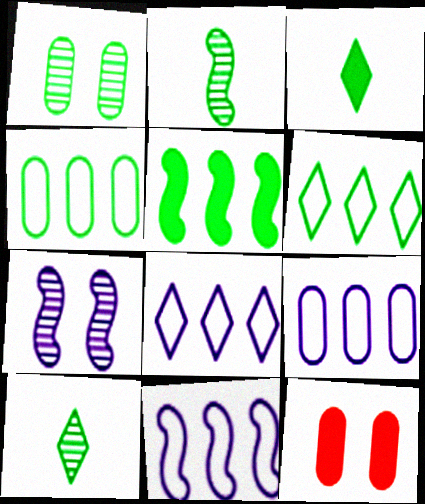[[2, 8, 12], 
[8, 9, 11], 
[10, 11, 12]]